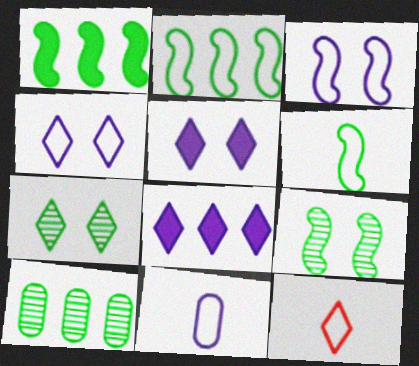[[1, 6, 9], 
[6, 11, 12], 
[7, 8, 12]]